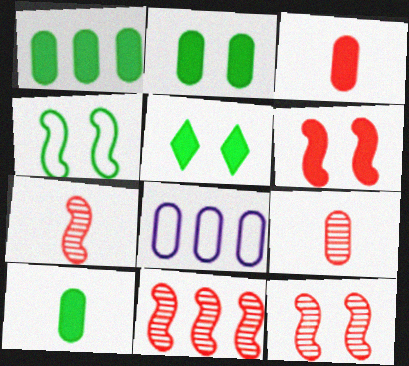[[1, 2, 10], 
[2, 8, 9], 
[5, 7, 8], 
[7, 11, 12]]